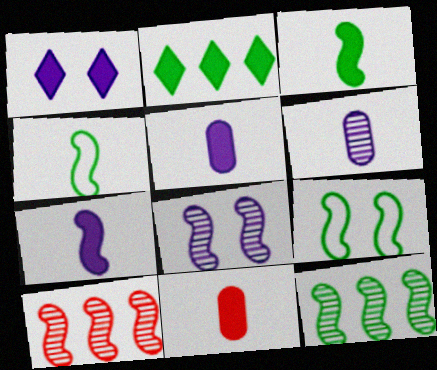[[3, 9, 12], 
[7, 9, 10]]